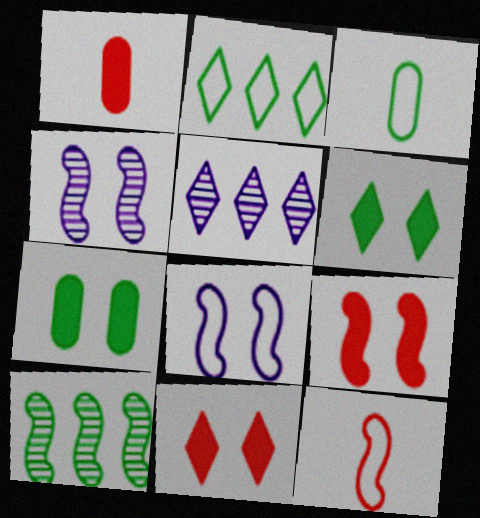[[1, 2, 4], 
[3, 5, 9], 
[3, 6, 10], 
[5, 7, 12]]